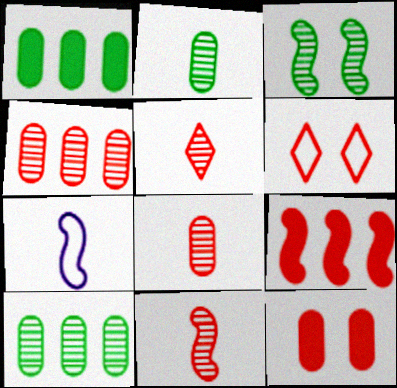[[3, 7, 9], 
[5, 8, 11], 
[6, 8, 9]]